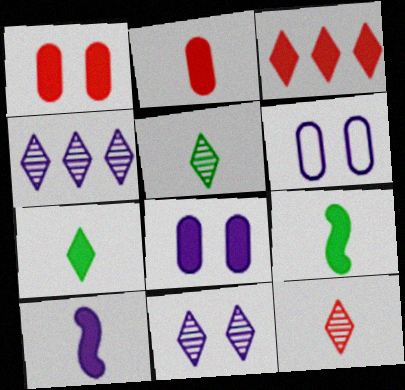[[2, 7, 10], 
[3, 8, 9], 
[4, 6, 10]]